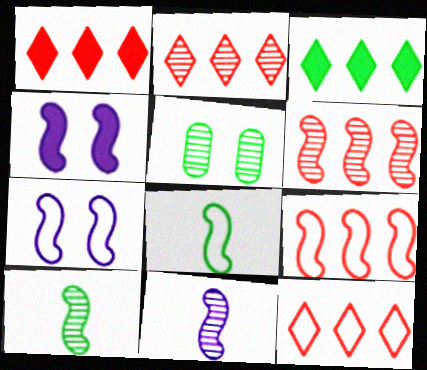[[1, 2, 12], 
[2, 5, 11], 
[3, 5, 8], 
[4, 6, 8], 
[4, 9, 10], 
[7, 8, 9]]